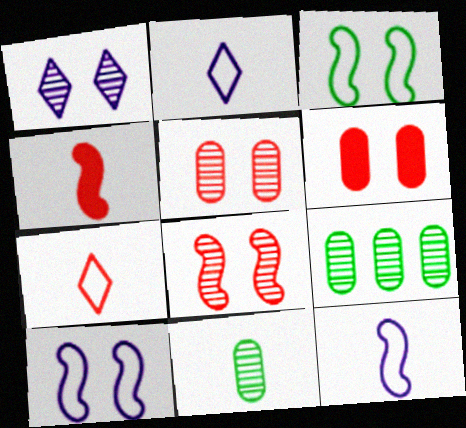[[1, 3, 6], 
[2, 4, 11]]